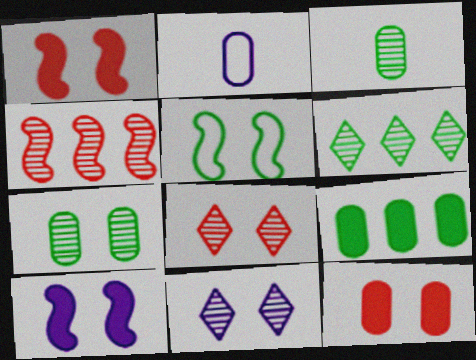[[1, 2, 6], 
[3, 4, 11], 
[5, 11, 12]]